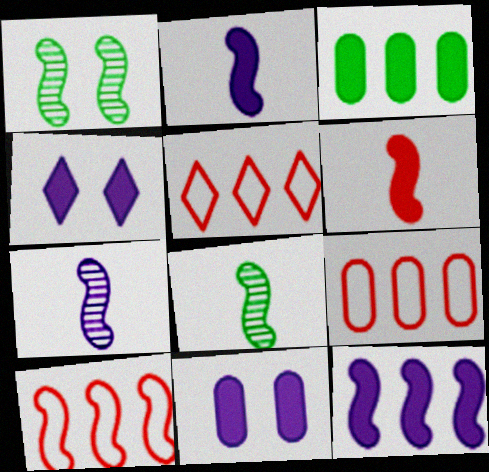[[1, 2, 10], 
[3, 4, 6], 
[4, 8, 9], 
[5, 8, 11], 
[5, 9, 10]]